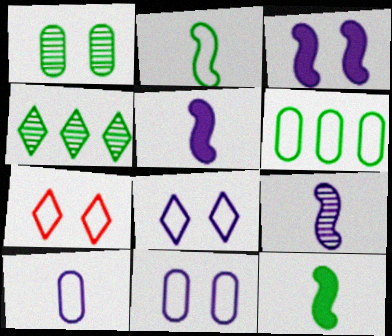[[1, 3, 7]]